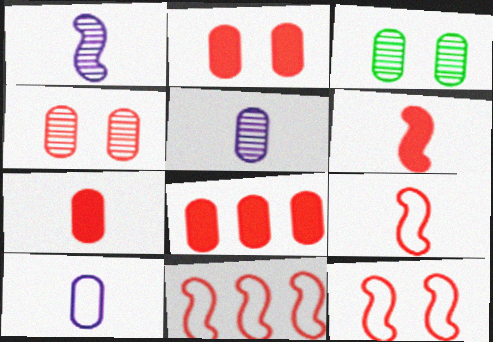[[2, 7, 8], 
[3, 8, 10], 
[9, 11, 12]]